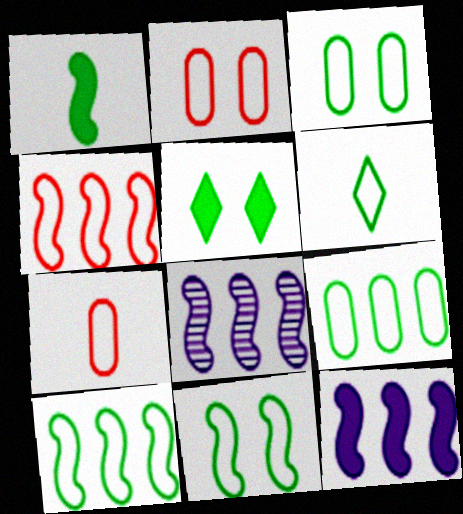[[3, 6, 10], 
[5, 7, 8], 
[6, 9, 11]]